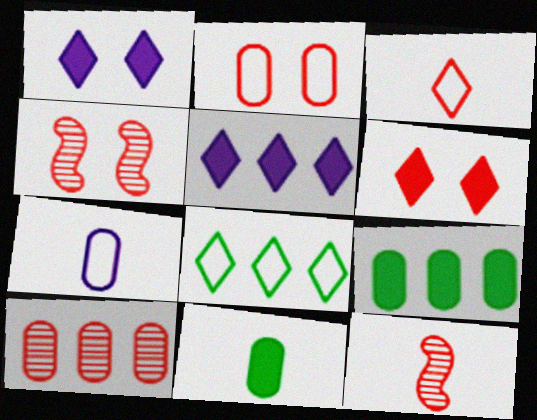[[2, 4, 6]]